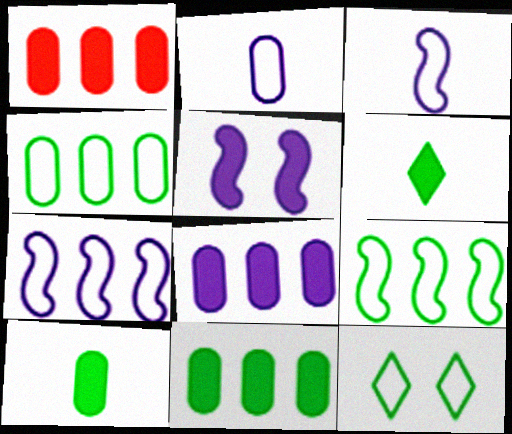[[1, 5, 6], 
[1, 8, 11]]